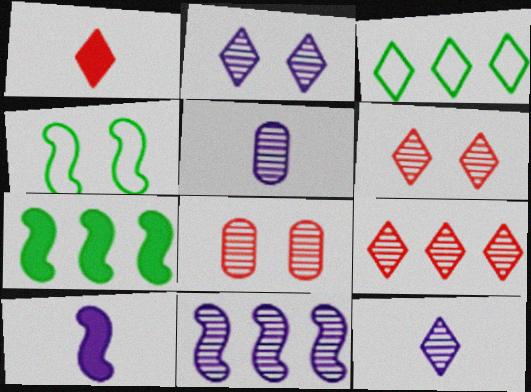[[1, 2, 3], 
[2, 5, 11], 
[3, 8, 10]]